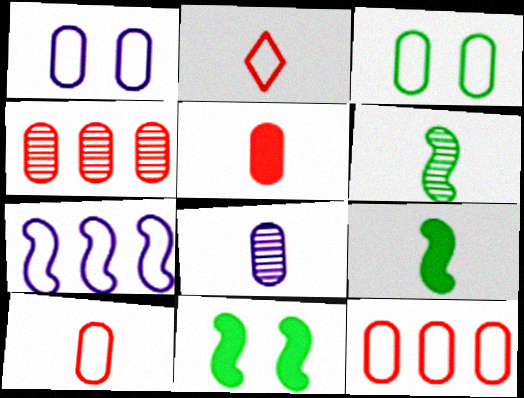[[2, 3, 7], 
[2, 8, 9]]